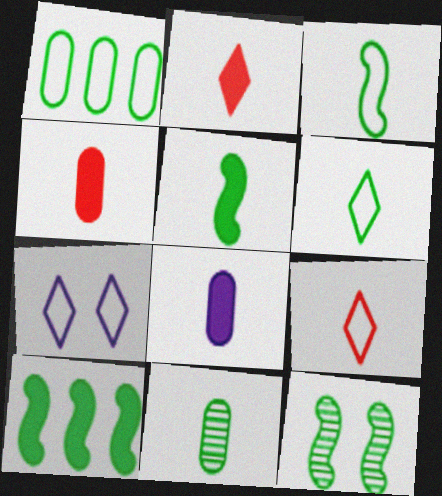[[2, 5, 8], 
[3, 10, 12], 
[5, 6, 11]]